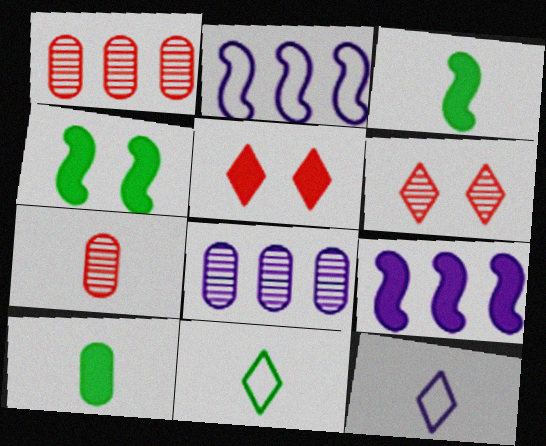[[1, 4, 12], 
[2, 6, 10], 
[3, 7, 12], 
[5, 9, 10]]